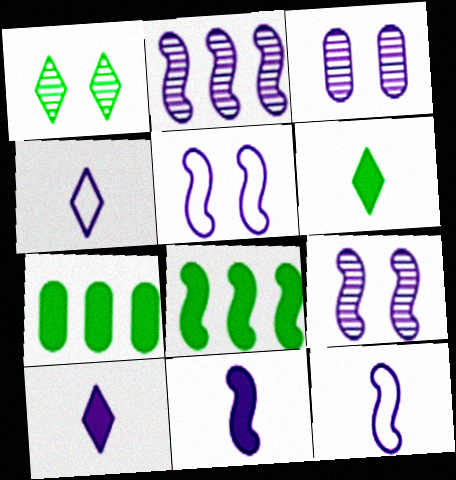[[2, 5, 11]]